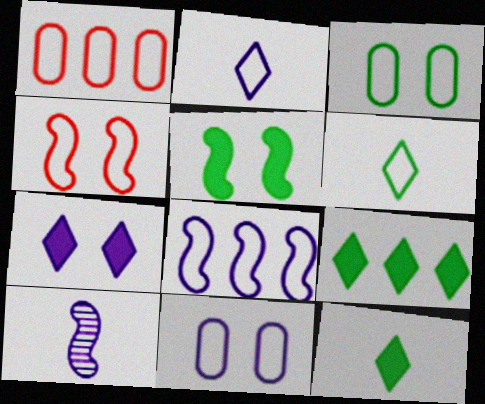[[2, 8, 11]]